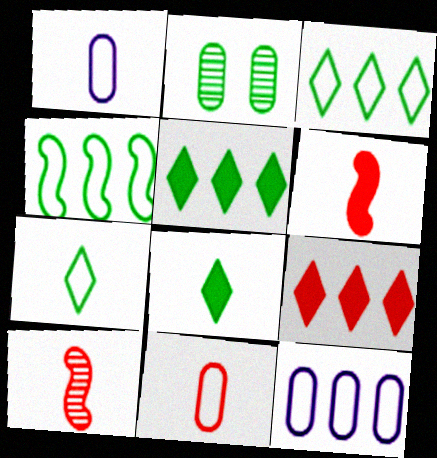[[1, 8, 10], 
[2, 4, 8]]